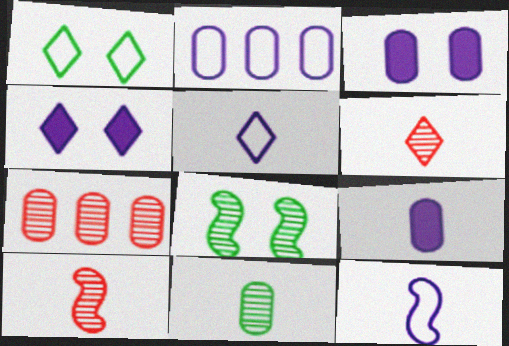[]